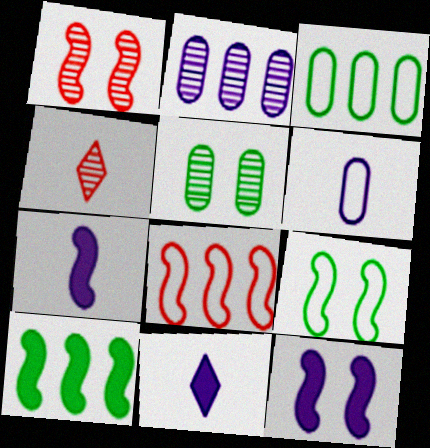[[1, 3, 11], 
[1, 9, 12], 
[3, 4, 12], 
[5, 8, 11]]